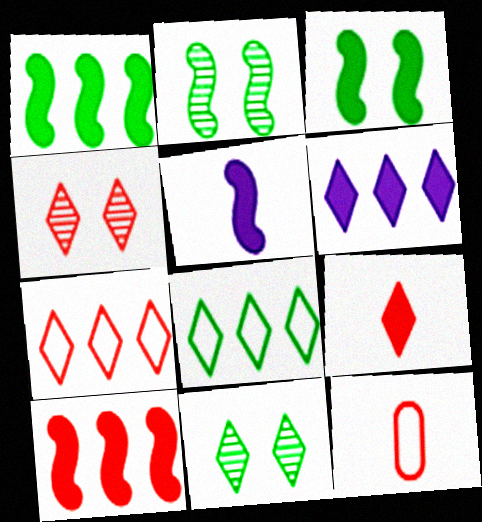[[2, 6, 12], 
[3, 5, 10], 
[4, 7, 9], 
[4, 10, 12]]